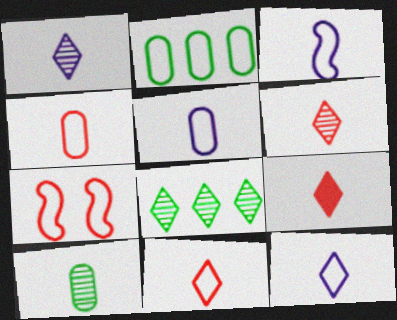[[2, 7, 12], 
[3, 5, 12], 
[3, 9, 10], 
[6, 9, 11]]